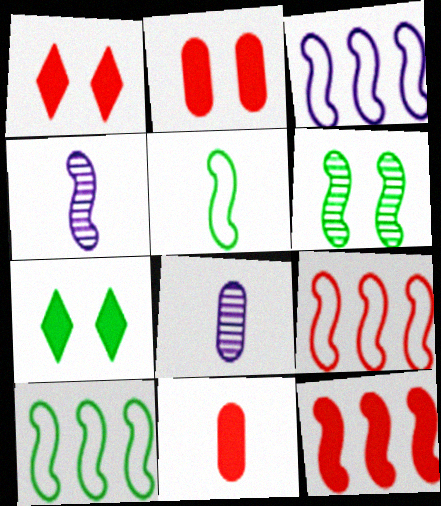[[1, 8, 10], 
[1, 11, 12], 
[3, 9, 10], 
[7, 8, 9]]